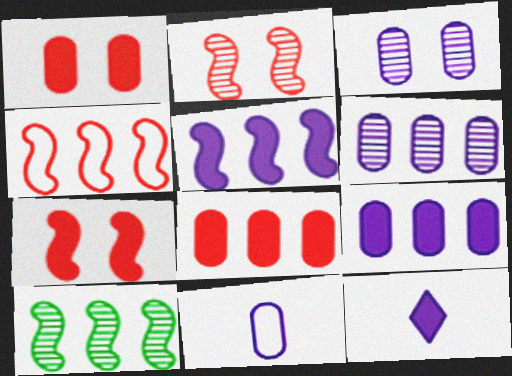[[3, 9, 11], 
[4, 5, 10]]